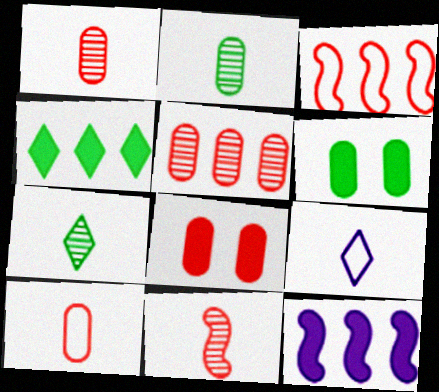[[5, 8, 10]]